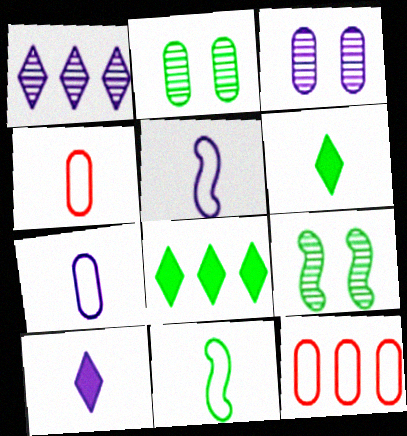[[2, 8, 11], 
[9, 10, 12]]